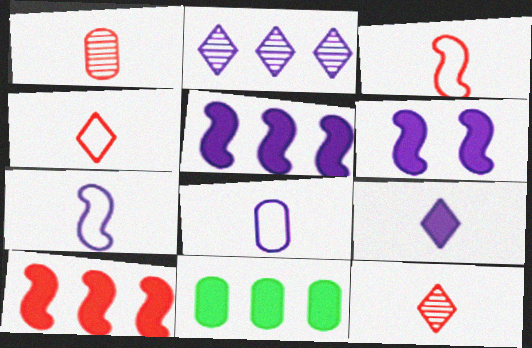[[2, 6, 8]]